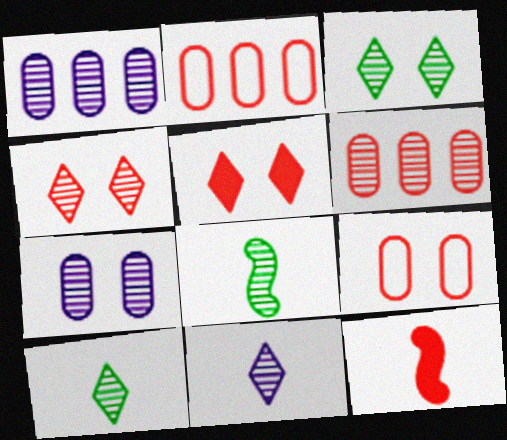[[1, 4, 8], 
[2, 4, 12]]